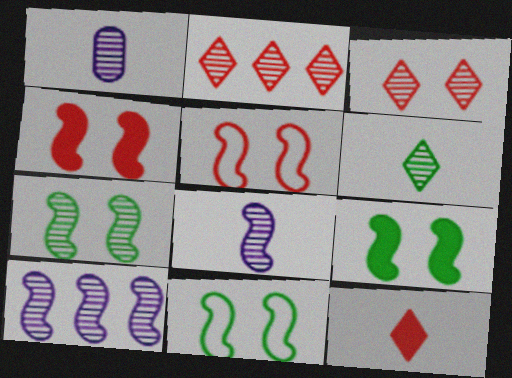[[1, 2, 7], 
[7, 9, 11]]